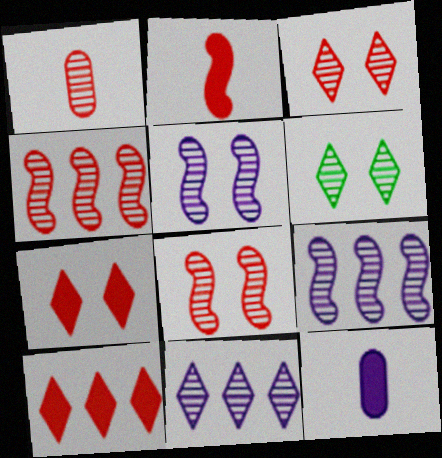[[1, 3, 4], 
[1, 6, 9]]